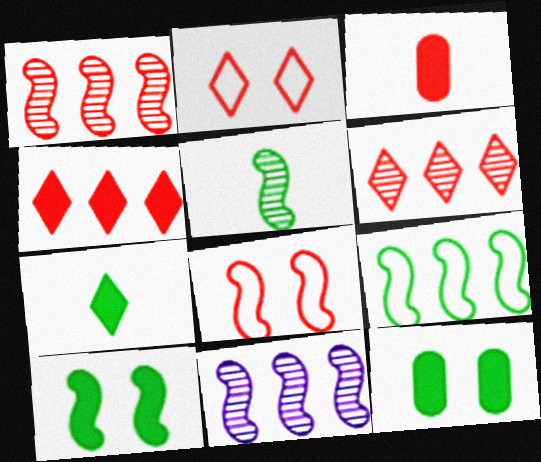[[1, 2, 3], 
[3, 6, 8], 
[5, 9, 10]]